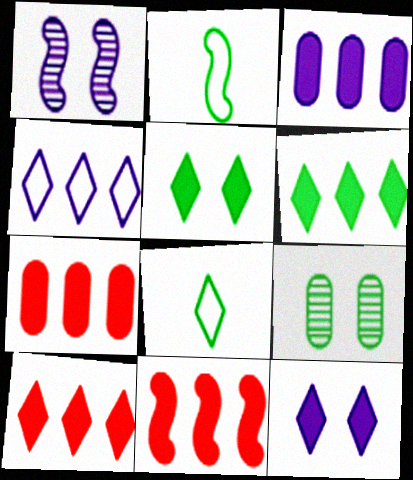[[1, 2, 11], 
[1, 7, 8], 
[2, 6, 9], 
[3, 6, 11], 
[7, 10, 11]]